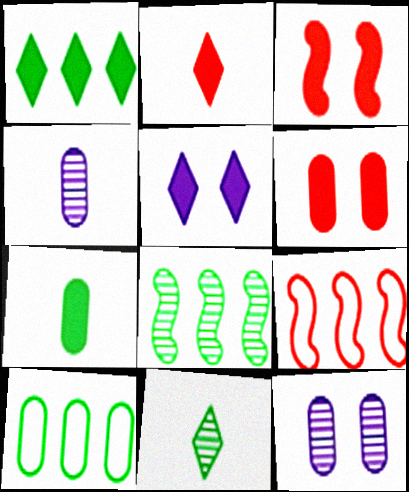[[1, 2, 5], 
[1, 8, 10], 
[4, 6, 10]]